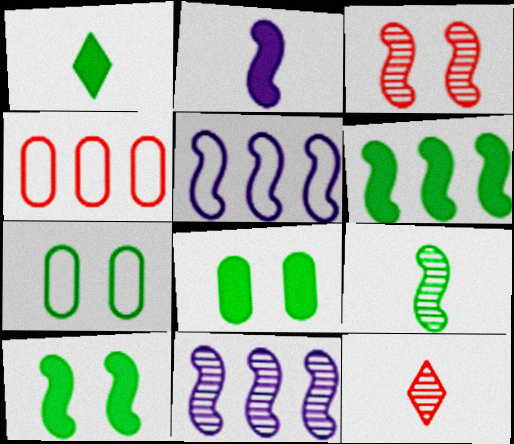[[1, 6, 8], 
[3, 9, 11], 
[5, 8, 12]]